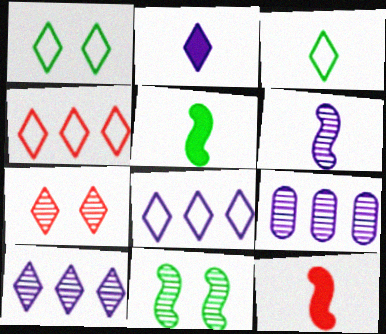[[1, 9, 12]]